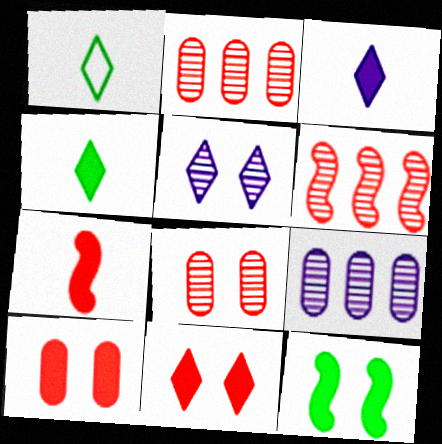[]